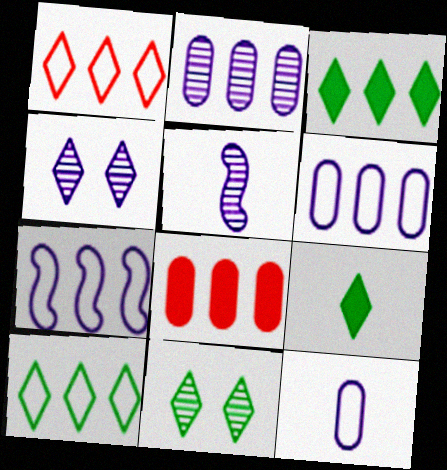[[1, 4, 9], 
[2, 4, 5], 
[9, 10, 11]]